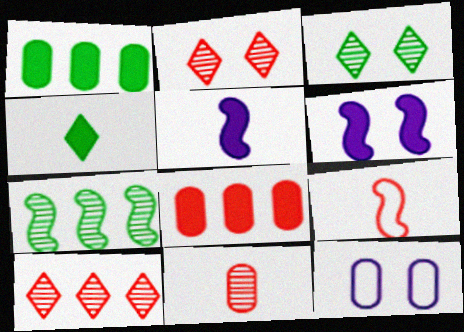[[1, 11, 12], 
[2, 8, 9], 
[4, 6, 8], 
[6, 7, 9]]